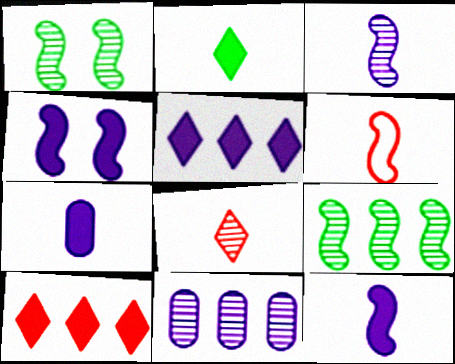[[1, 8, 11], 
[4, 5, 7], 
[4, 6, 9]]